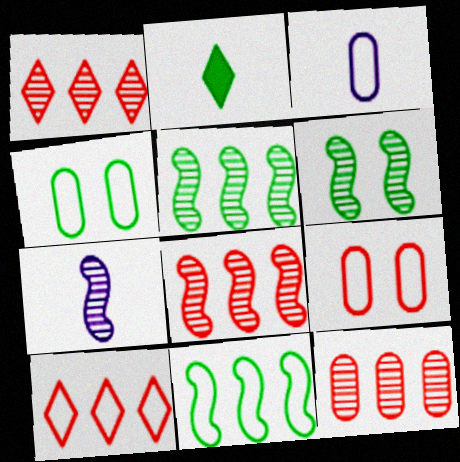[[1, 8, 12], 
[2, 4, 5], 
[6, 7, 8]]